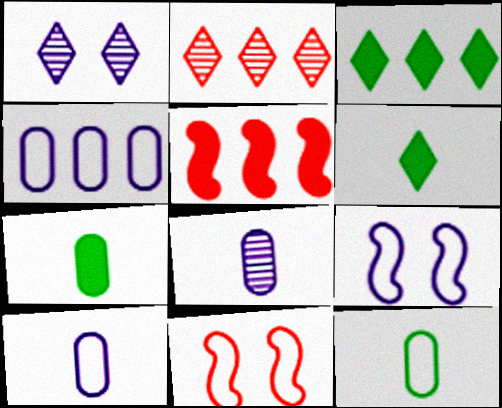[[1, 5, 12], 
[2, 7, 9], 
[3, 8, 11]]